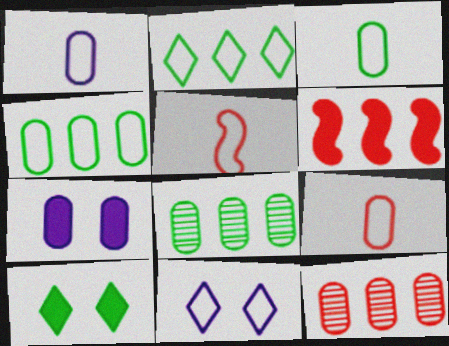[[1, 3, 9], 
[3, 7, 12], 
[4, 5, 11], 
[7, 8, 9]]